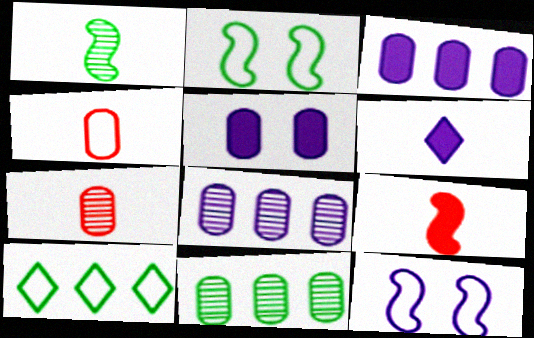[[1, 4, 6], 
[4, 5, 11], 
[4, 10, 12], 
[6, 8, 12]]